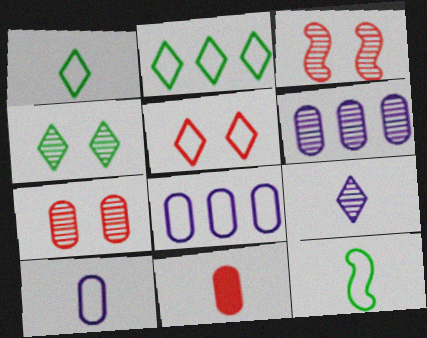[[5, 8, 12], 
[9, 11, 12]]